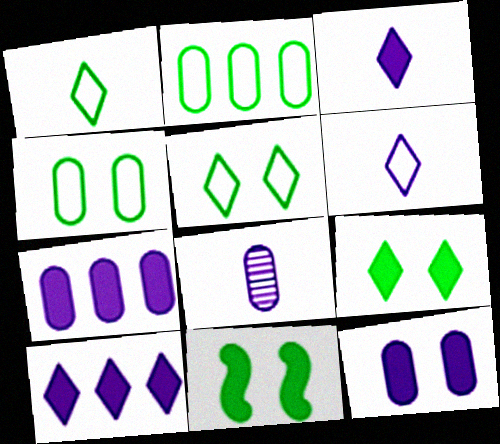[]